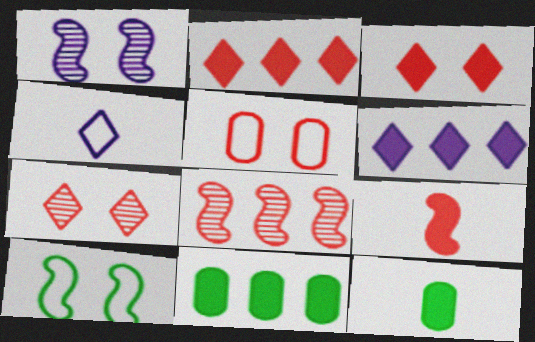[]